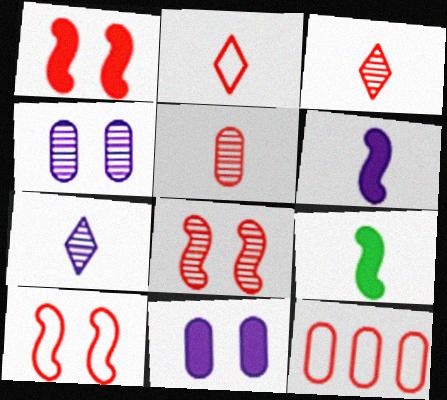[[1, 3, 12], 
[1, 8, 10], 
[2, 10, 12]]